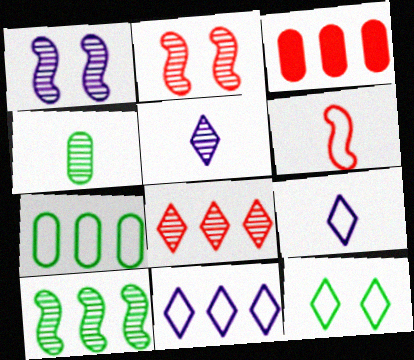[[1, 4, 8], 
[3, 10, 11]]